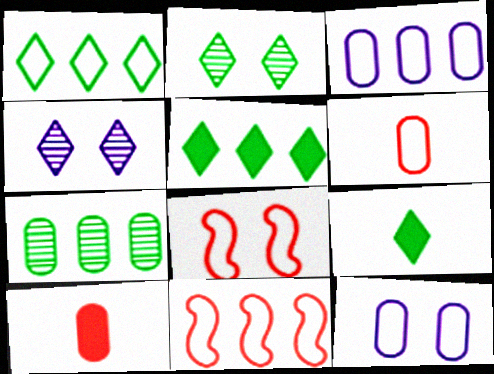[[1, 2, 9], 
[1, 3, 11], 
[7, 10, 12]]